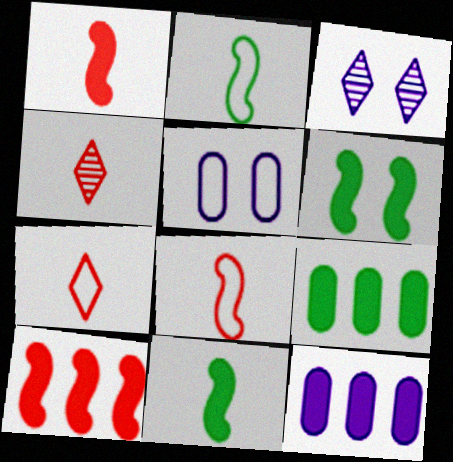[[3, 8, 9]]